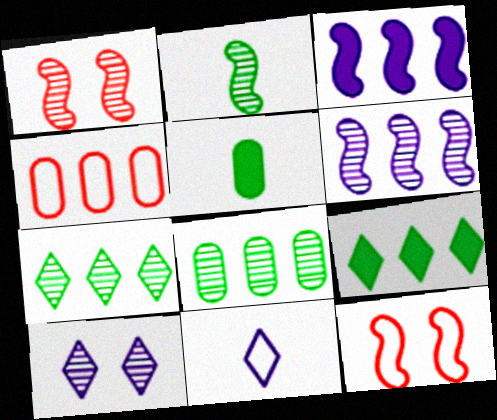[[1, 2, 6], 
[2, 3, 12], 
[3, 4, 7], 
[4, 6, 9]]